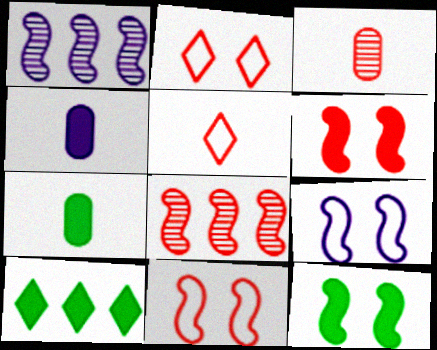[[1, 2, 7], 
[3, 9, 10], 
[4, 6, 10], 
[7, 10, 12]]